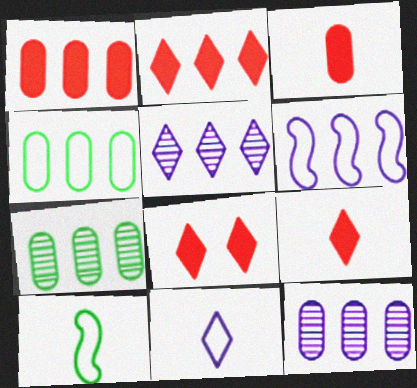[[1, 4, 12], 
[2, 6, 7], 
[2, 8, 9], 
[8, 10, 12]]